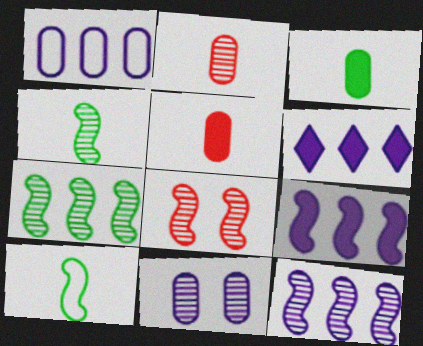[[1, 6, 12], 
[4, 8, 12], 
[8, 9, 10]]